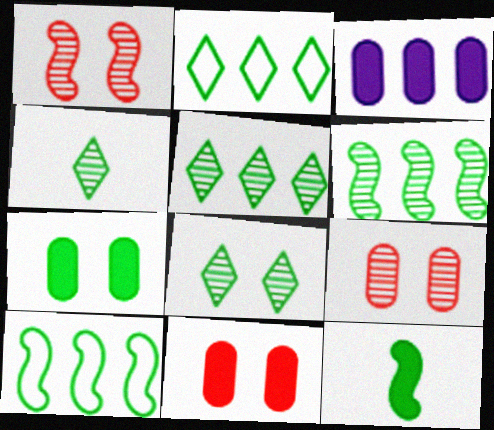[[4, 5, 8], 
[4, 7, 10]]